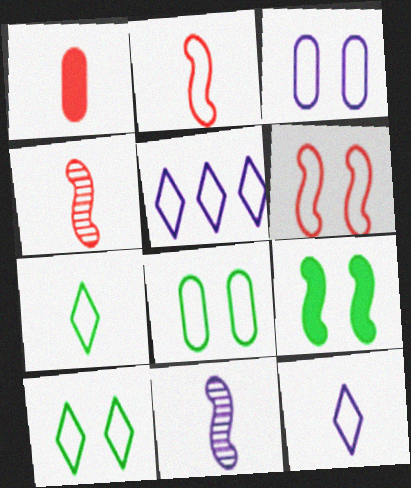[[1, 7, 11], 
[2, 5, 8], 
[3, 6, 10]]